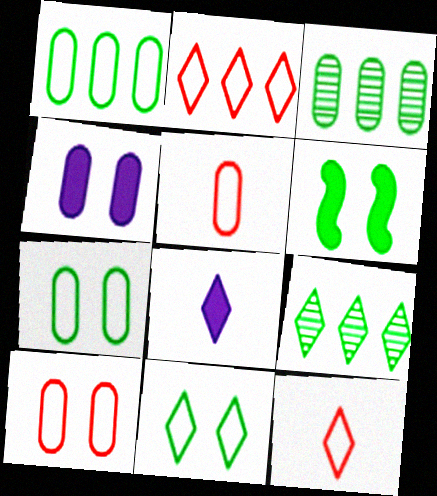[[3, 4, 5]]